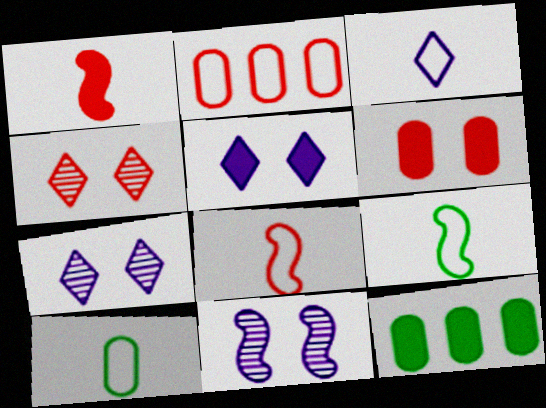[[1, 2, 4], 
[1, 5, 12], 
[3, 8, 10], 
[7, 8, 12]]